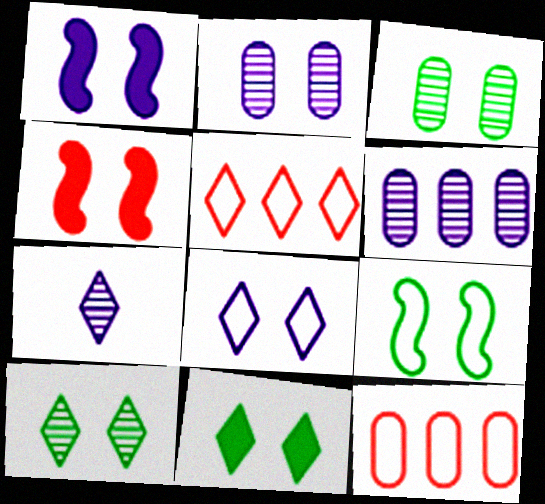[[1, 2, 8], 
[3, 4, 8], 
[3, 9, 11], 
[5, 7, 11]]